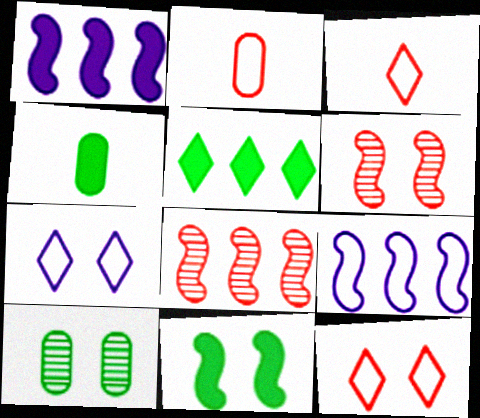[[1, 3, 10], 
[4, 5, 11], 
[4, 7, 8]]